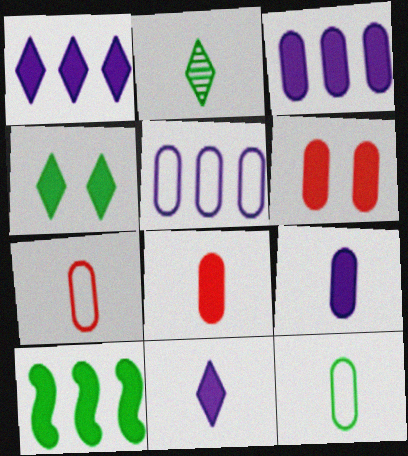[[6, 10, 11]]